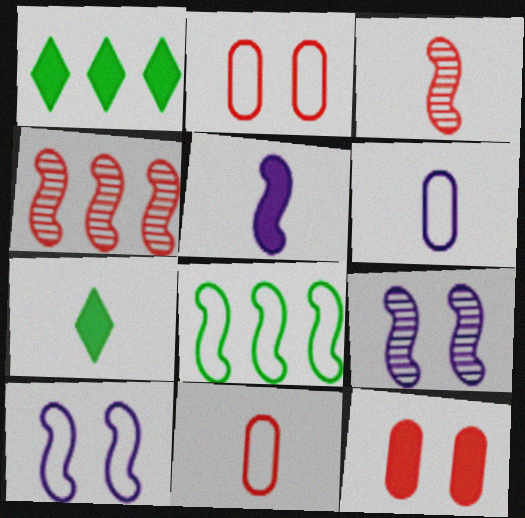[[1, 5, 12], 
[1, 9, 11], 
[3, 6, 7]]